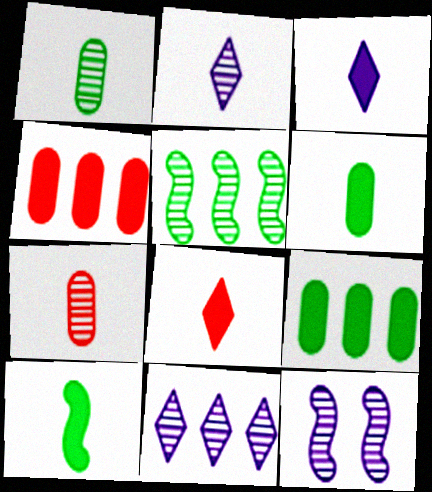[]